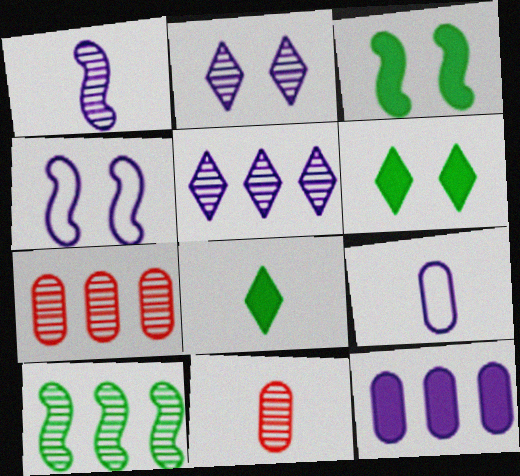[[2, 10, 11], 
[4, 7, 8], 
[5, 7, 10]]